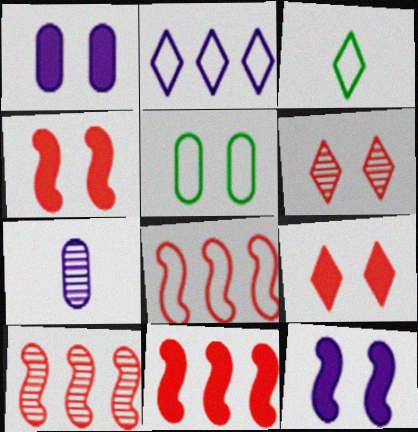[[1, 3, 10], 
[2, 7, 12], 
[5, 6, 12], 
[8, 10, 11]]